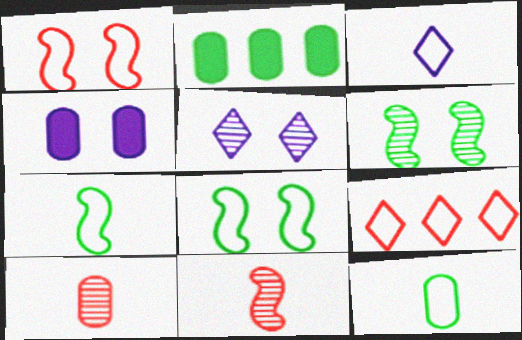[]